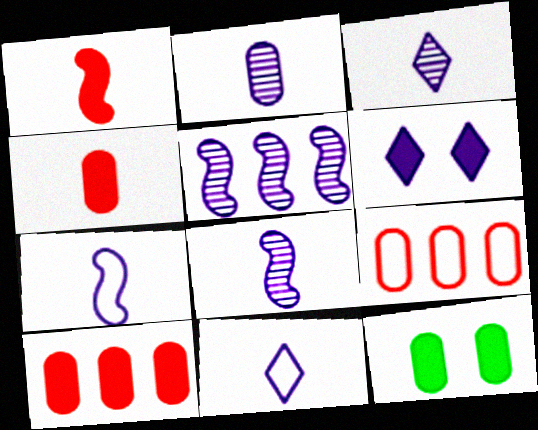[[2, 3, 8], 
[2, 9, 12]]